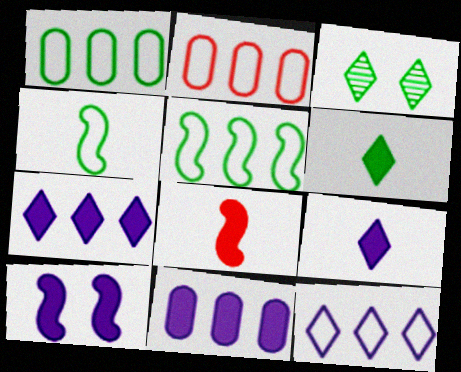[[2, 5, 12], 
[9, 10, 11]]